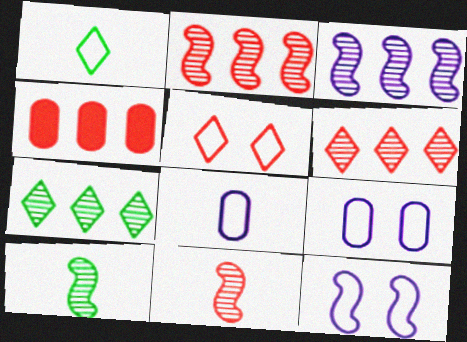[[4, 5, 11]]